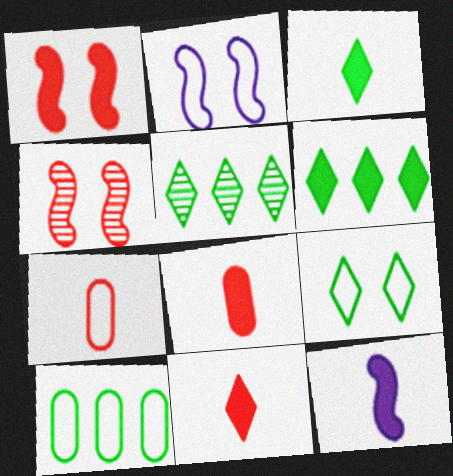[[2, 5, 8], 
[3, 5, 9], 
[3, 8, 12]]